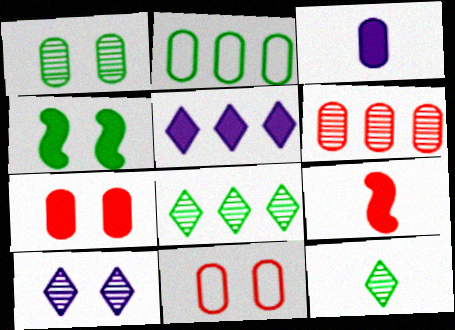[[2, 4, 12], 
[2, 9, 10], 
[4, 10, 11]]